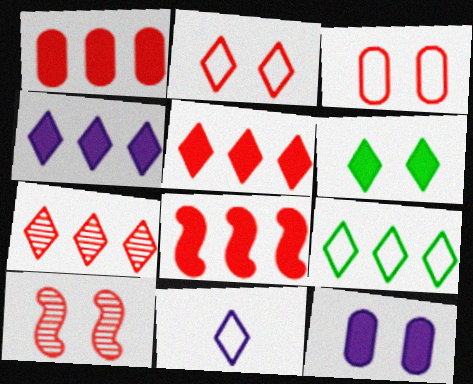[[1, 5, 8], 
[2, 9, 11], 
[4, 7, 9], 
[6, 7, 11]]